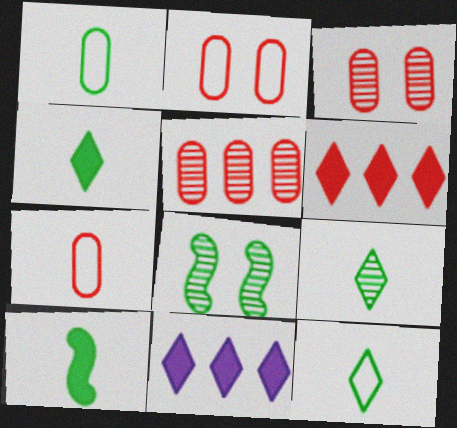[[1, 9, 10], 
[4, 9, 12], 
[7, 8, 11]]